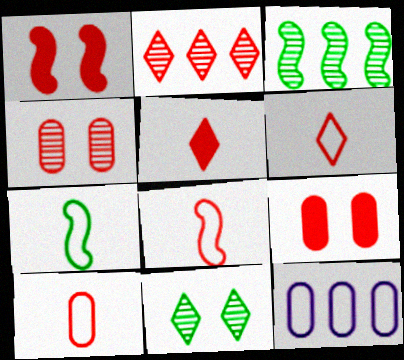[[1, 2, 10], 
[2, 8, 9], 
[6, 8, 10]]